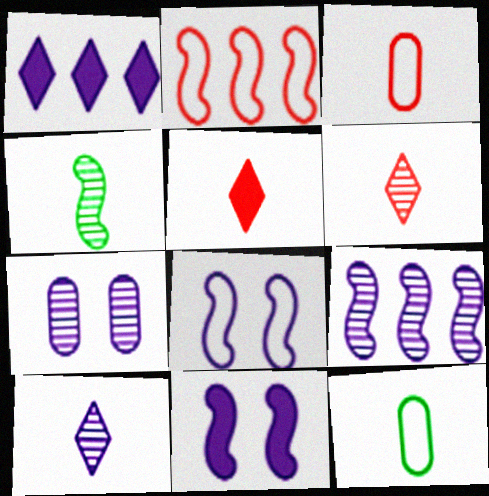[[2, 4, 11], 
[7, 9, 10]]